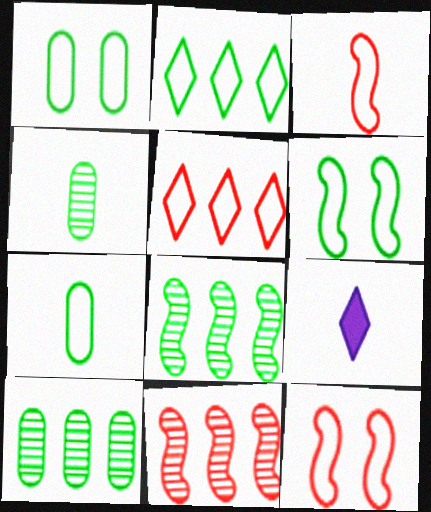[[1, 9, 11], 
[2, 6, 7], 
[3, 4, 9], 
[9, 10, 12]]